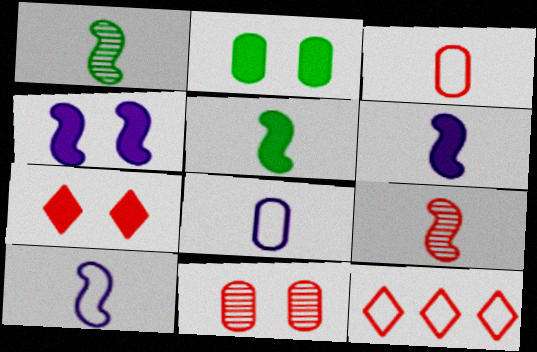[[2, 4, 7], 
[5, 9, 10]]